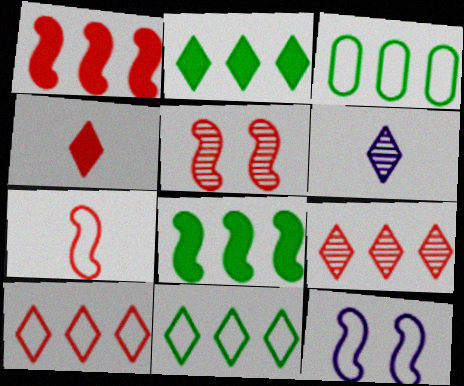[[1, 5, 7]]